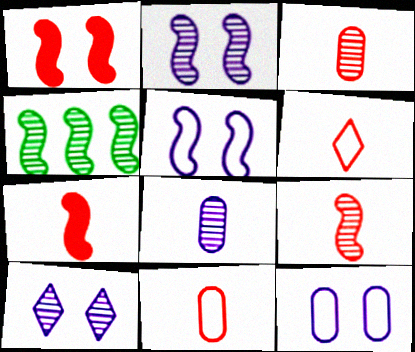[[2, 4, 9], 
[3, 4, 10], 
[3, 6, 7], 
[4, 5, 7]]